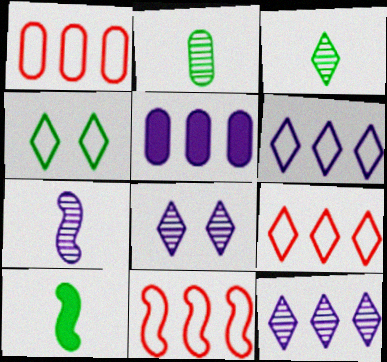[[1, 8, 10], 
[1, 9, 11]]